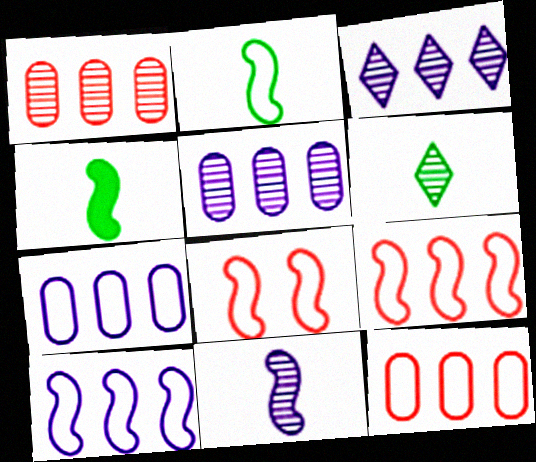[[2, 8, 10]]